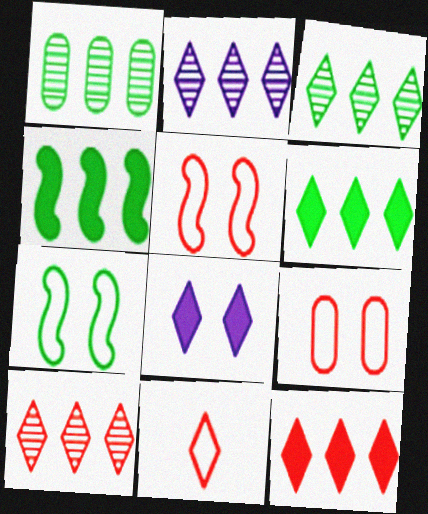[[2, 3, 10], 
[3, 8, 11]]